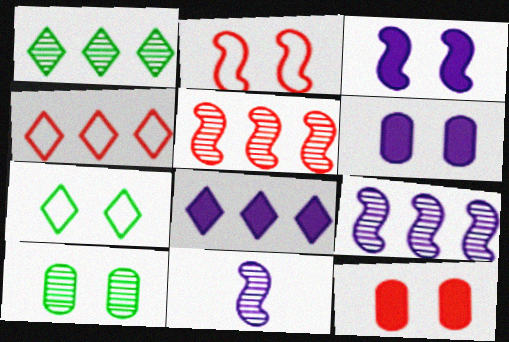[[1, 4, 8]]